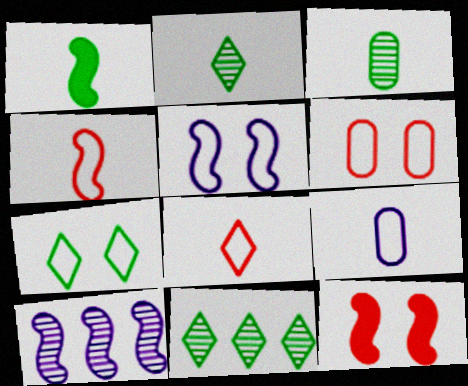[[5, 6, 7], 
[9, 11, 12]]